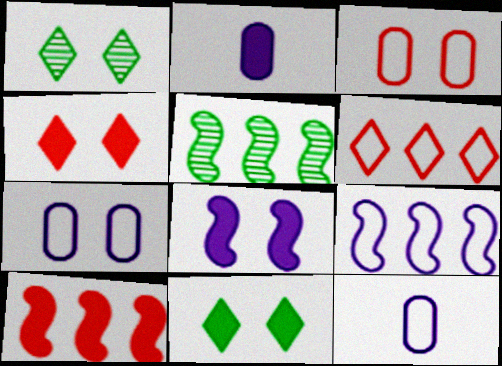[[1, 3, 8], 
[1, 10, 12], 
[2, 10, 11], 
[4, 5, 12], 
[5, 9, 10]]